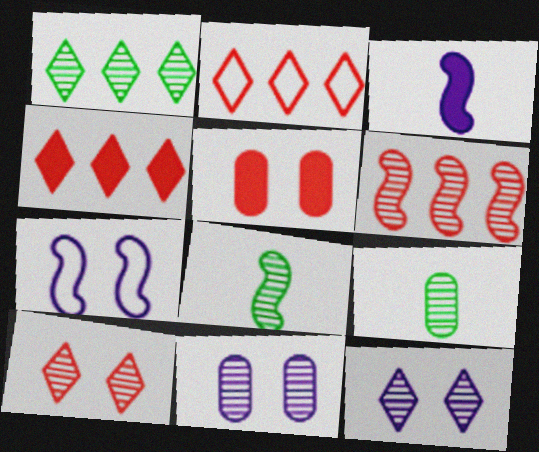[[4, 7, 9], 
[6, 9, 12]]